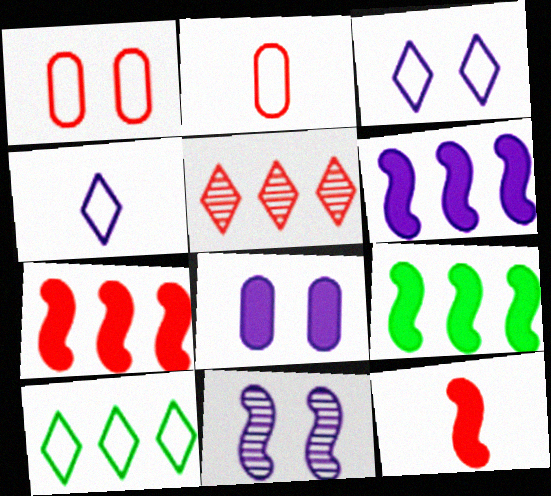[[1, 5, 12], 
[3, 8, 11], 
[6, 7, 9]]